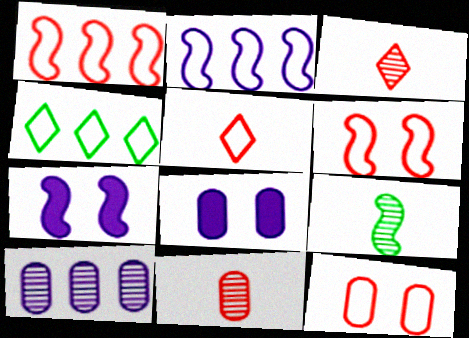[[1, 5, 12], 
[1, 7, 9], 
[4, 7, 11]]